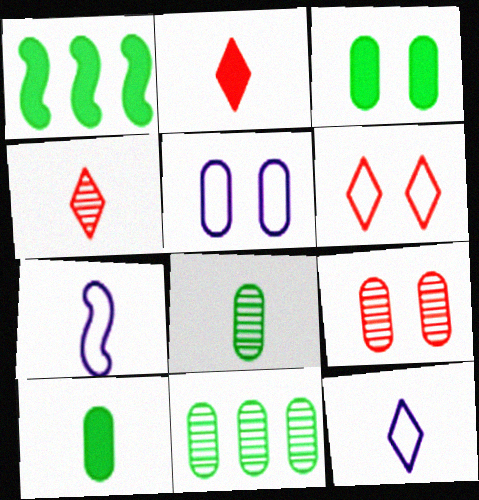[[1, 4, 5], 
[1, 9, 12], 
[2, 7, 8], 
[3, 5, 9], 
[4, 7, 10]]